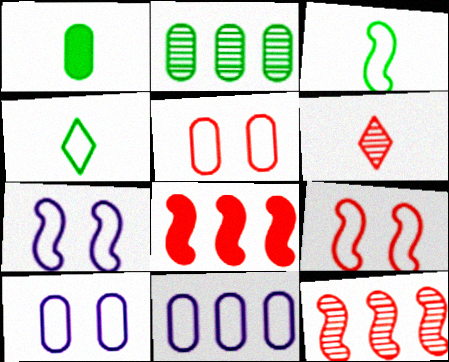[[4, 9, 11], 
[5, 6, 8]]